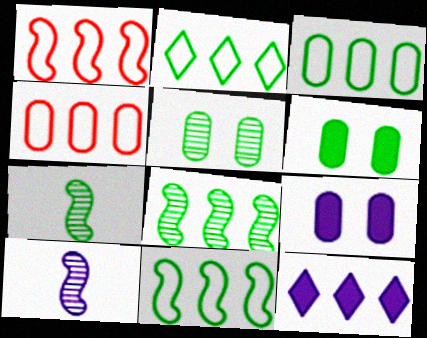[[2, 3, 11], 
[2, 6, 7], 
[4, 8, 12]]